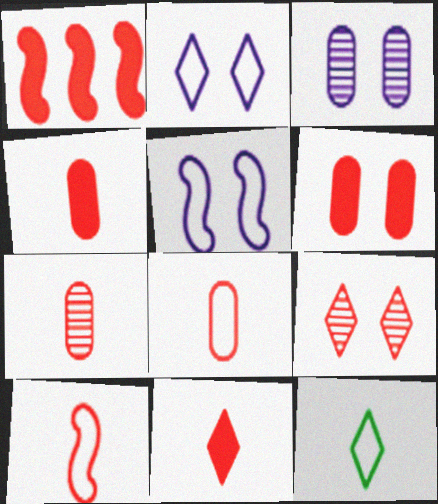[[1, 3, 12], 
[1, 6, 11], 
[1, 8, 9], 
[4, 7, 8], 
[7, 10, 11]]